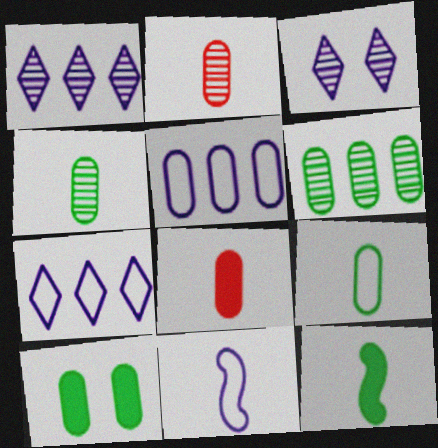[[2, 5, 10], 
[6, 9, 10]]